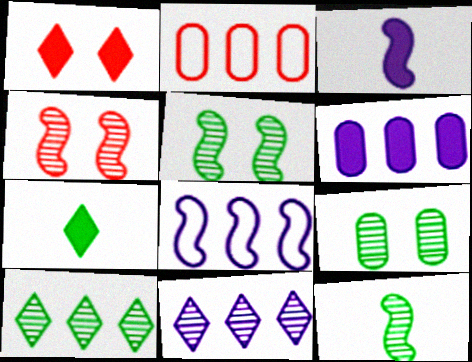[[6, 8, 11], 
[9, 10, 12]]